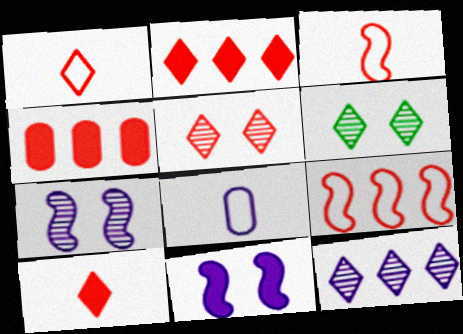[[1, 2, 5], 
[3, 4, 5], 
[8, 11, 12]]